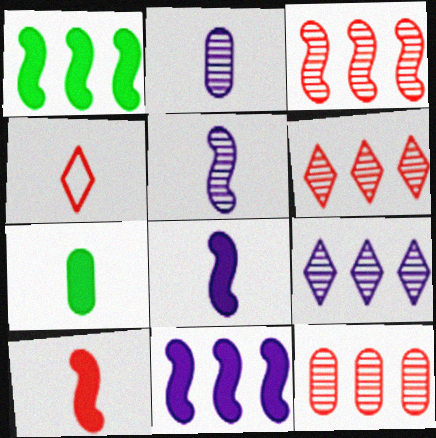[[3, 6, 12], 
[4, 5, 7]]